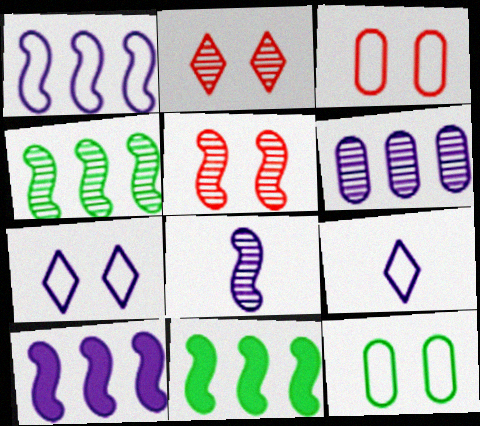[[4, 5, 8]]